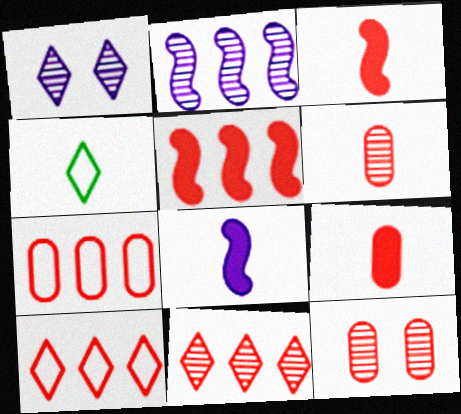[[3, 10, 12], 
[4, 6, 8], 
[5, 7, 11], 
[7, 9, 12]]